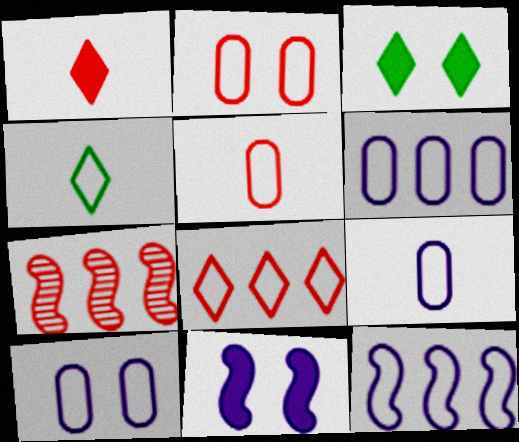[[1, 2, 7], 
[2, 4, 12], 
[3, 7, 9], 
[6, 9, 10]]